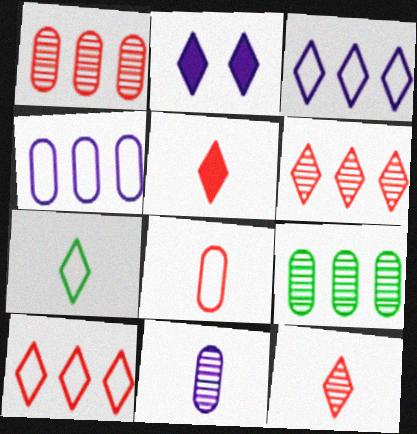[[2, 6, 7]]